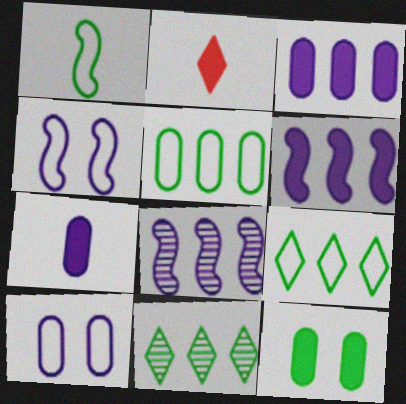[[1, 11, 12], 
[2, 6, 12]]